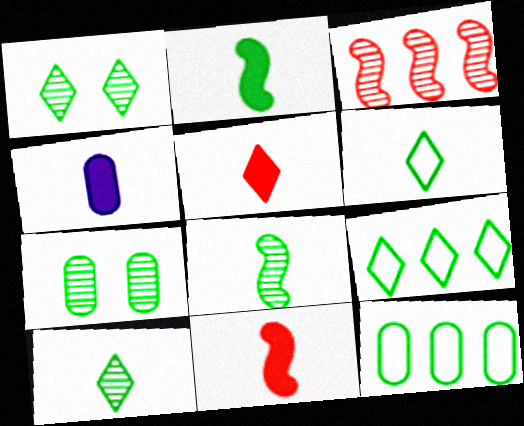[[1, 2, 12], 
[2, 4, 5], 
[2, 7, 9]]